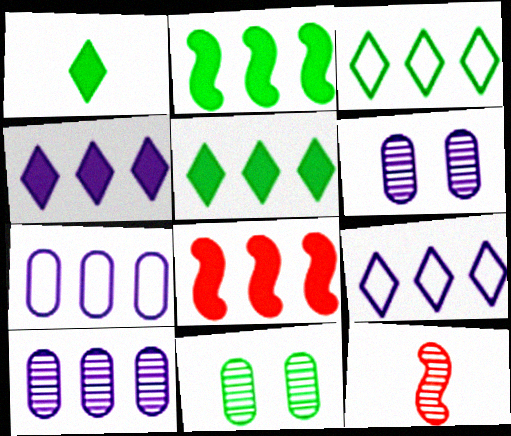[[3, 8, 10]]